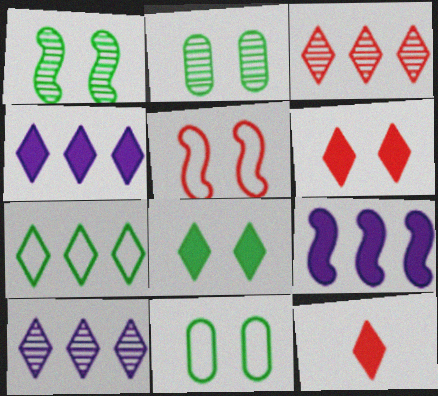[[1, 8, 11], 
[3, 4, 7], 
[4, 8, 12]]